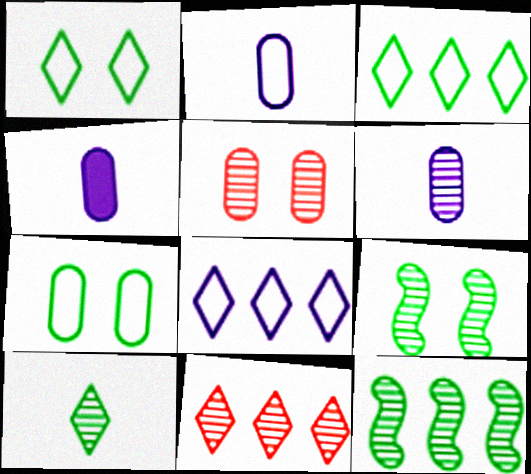[[2, 4, 6], 
[6, 9, 11]]